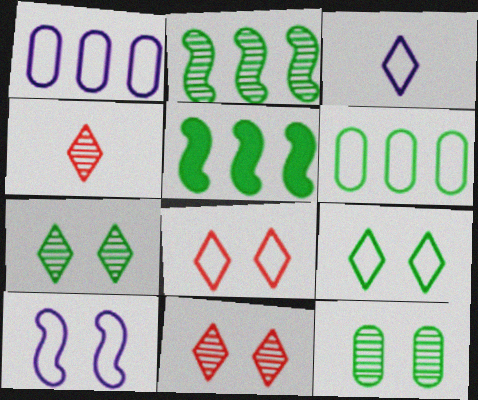[[1, 3, 10]]